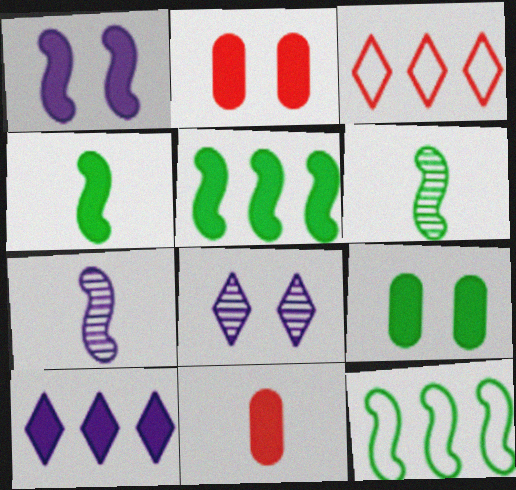[[2, 4, 10], 
[3, 7, 9], 
[8, 11, 12]]